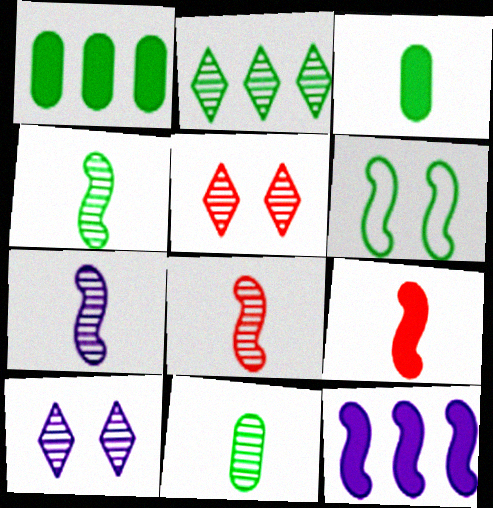[[2, 3, 6], 
[4, 7, 8], 
[6, 8, 12]]